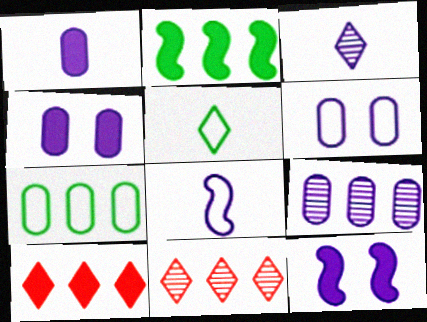[[1, 3, 8], 
[1, 6, 9]]